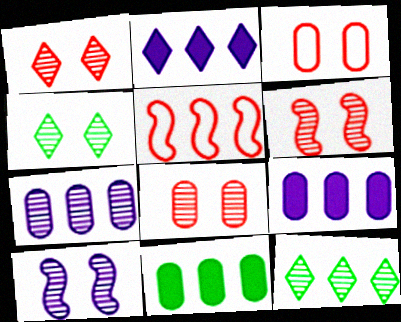[[1, 6, 8], 
[4, 8, 10], 
[5, 9, 12]]